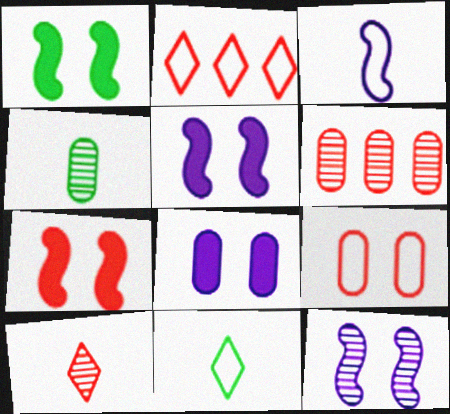[[1, 5, 7], 
[2, 4, 5], 
[5, 6, 11]]